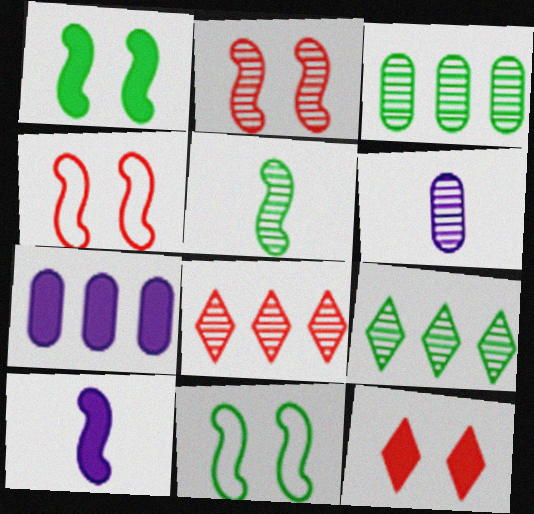[[2, 6, 9]]